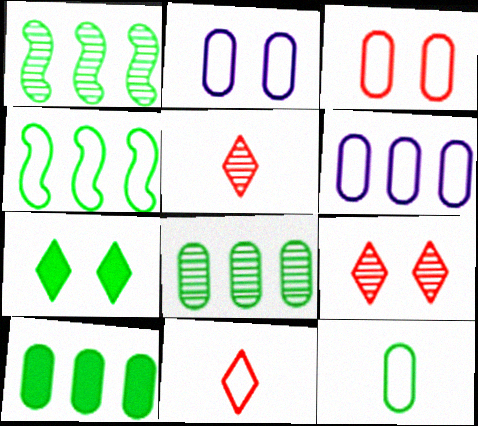[[1, 7, 12], 
[2, 4, 11], 
[3, 6, 12]]